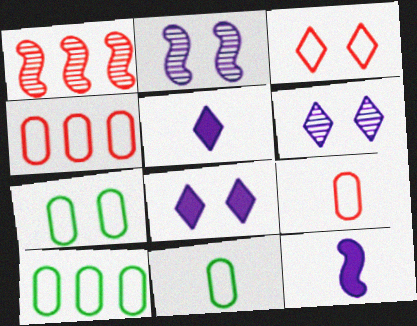[[1, 5, 7], 
[1, 8, 11], 
[7, 10, 11]]